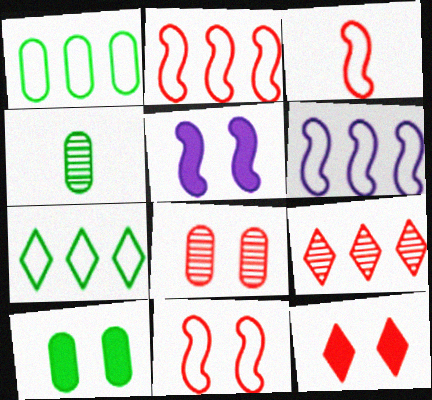[[1, 4, 10], 
[2, 3, 11], 
[4, 6, 12], 
[5, 10, 12], 
[8, 11, 12]]